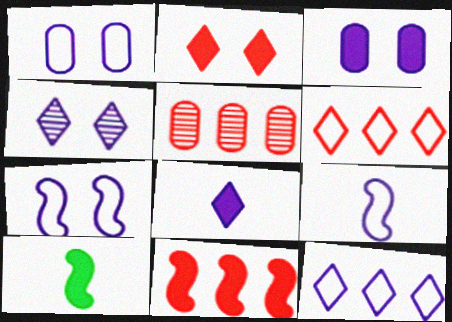[[1, 9, 12], 
[3, 4, 7], 
[4, 8, 12], 
[5, 6, 11]]